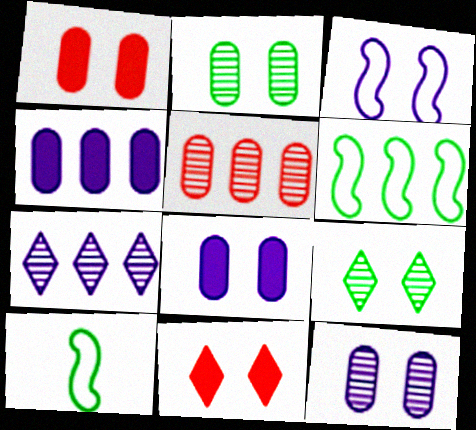[[1, 3, 9], 
[1, 7, 10], 
[2, 3, 11]]